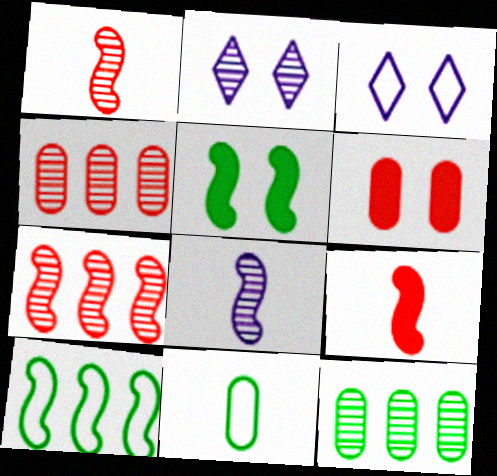[[1, 2, 12], 
[3, 9, 12]]